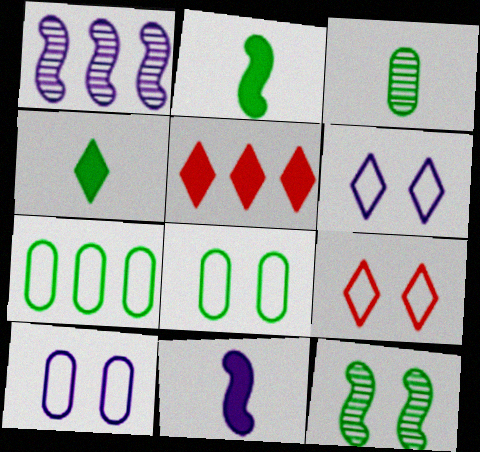[[1, 5, 7], 
[4, 7, 12]]